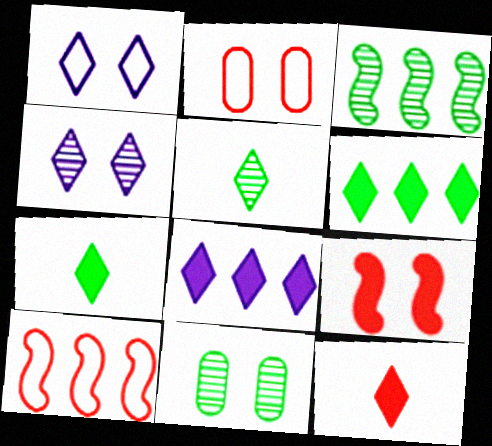[[1, 9, 11], 
[3, 5, 11]]